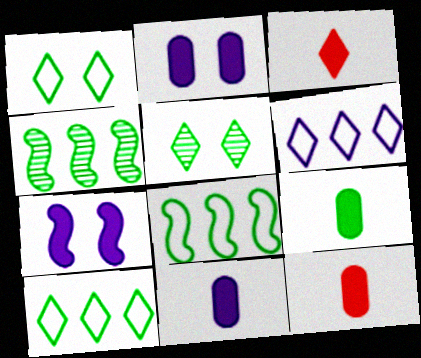[[1, 4, 9], 
[3, 5, 6], 
[5, 8, 9], 
[9, 11, 12]]